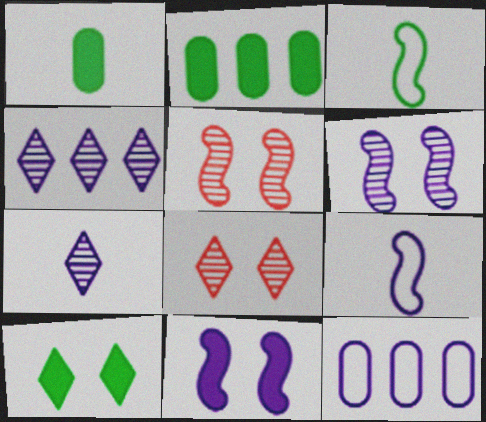[[2, 8, 9], 
[7, 11, 12]]